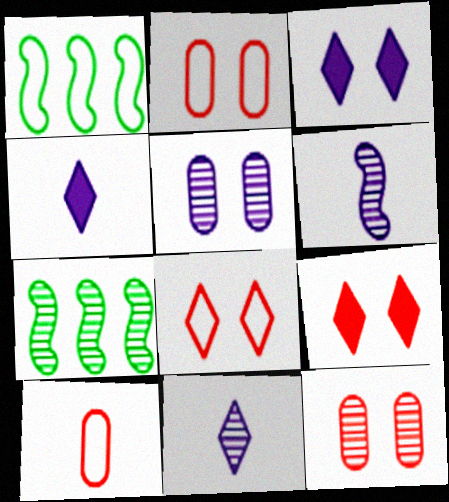[[1, 4, 12], 
[2, 4, 7], 
[3, 7, 10], 
[7, 11, 12]]